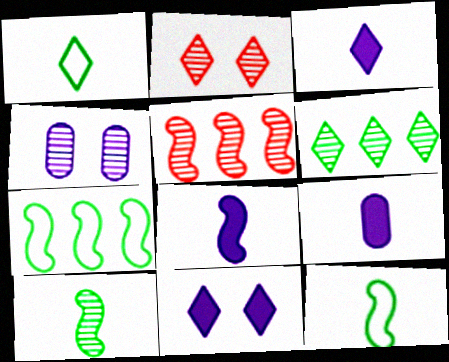[[2, 7, 9], 
[3, 8, 9]]